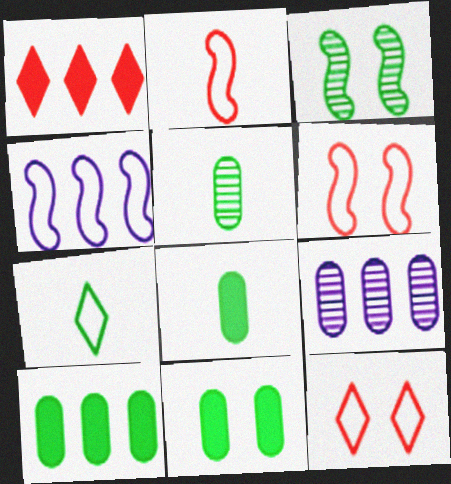[[3, 7, 10], 
[8, 10, 11]]